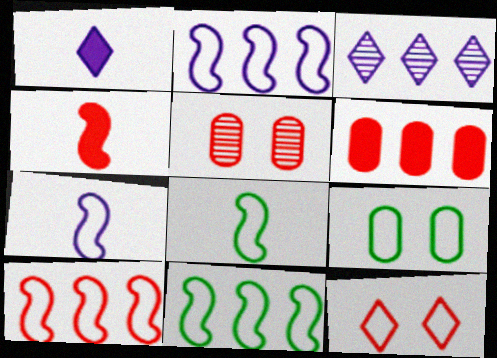[[1, 5, 11], 
[2, 10, 11], 
[3, 4, 9], 
[3, 6, 11]]